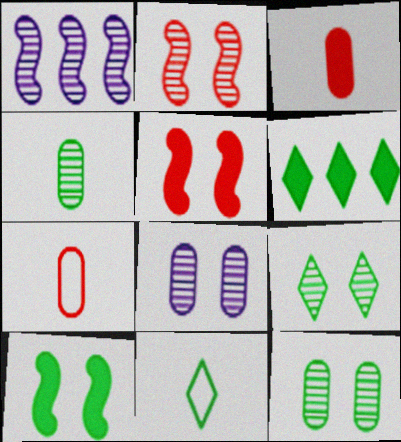[[2, 8, 9], 
[6, 9, 11]]